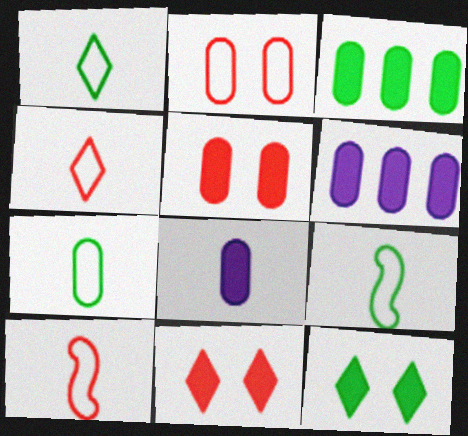[[1, 7, 9], 
[3, 5, 8]]